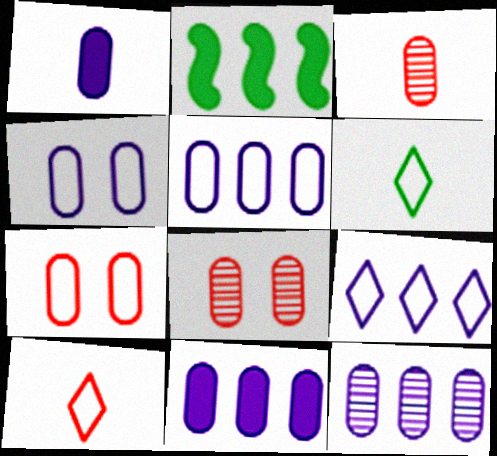[[1, 4, 12], 
[5, 11, 12]]